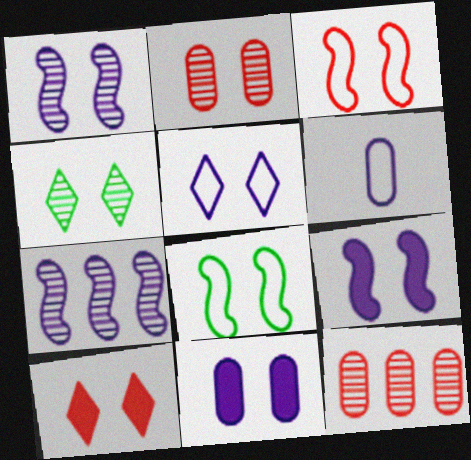[[1, 2, 4], 
[1, 5, 11], 
[2, 3, 10], 
[3, 4, 11], 
[4, 5, 10]]